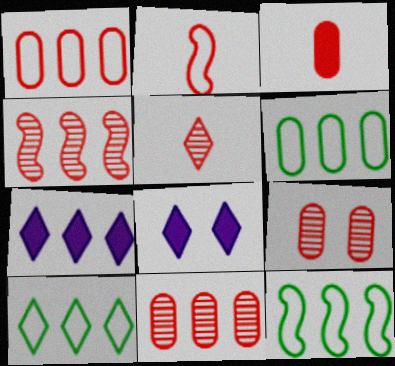[[1, 3, 9], 
[2, 3, 5], 
[4, 5, 9], 
[4, 6, 7], 
[5, 8, 10], 
[6, 10, 12], 
[7, 11, 12]]